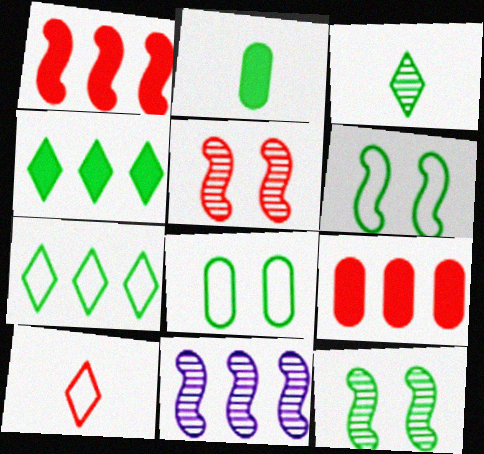[[2, 7, 12], 
[5, 9, 10], 
[7, 9, 11]]